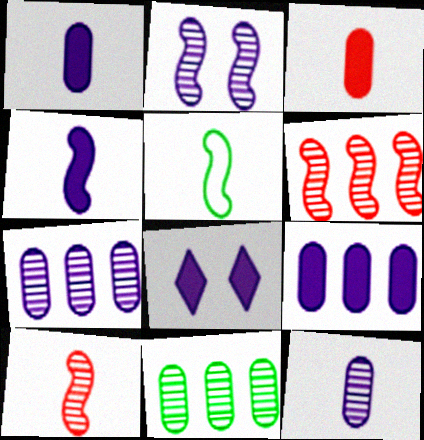[[4, 5, 10], 
[4, 8, 9]]